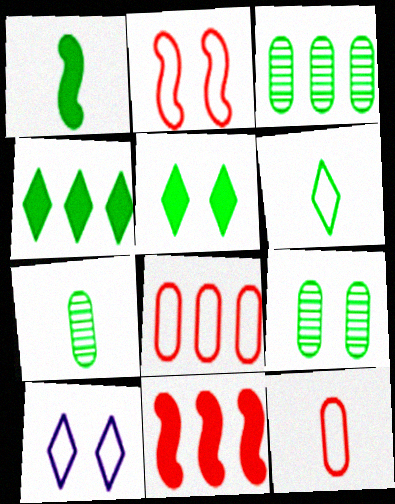[[1, 6, 7], 
[3, 7, 9], 
[7, 10, 11]]